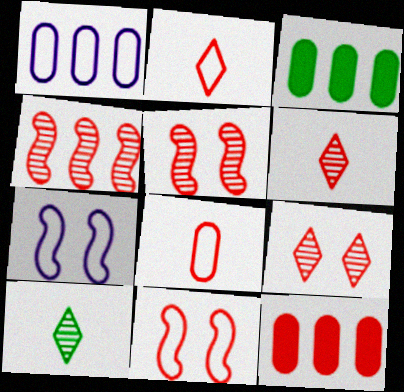[[2, 5, 12], 
[3, 6, 7], 
[6, 11, 12], 
[7, 10, 12]]